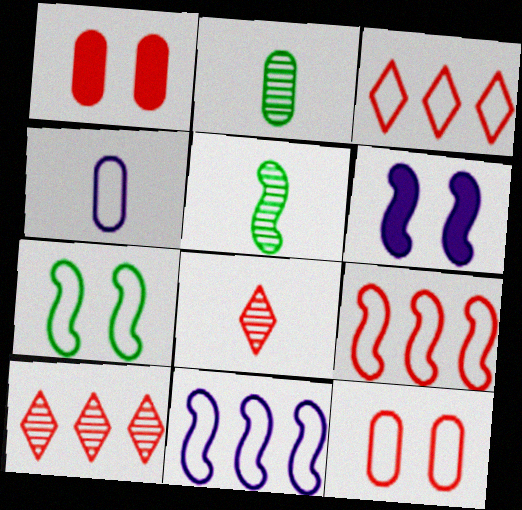[[1, 8, 9], 
[2, 3, 6], 
[3, 4, 7], 
[5, 6, 9]]